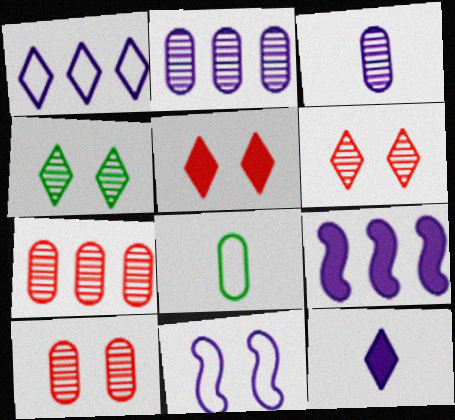[[1, 2, 9], 
[2, 11, 12], 
[6, 8, 9]]